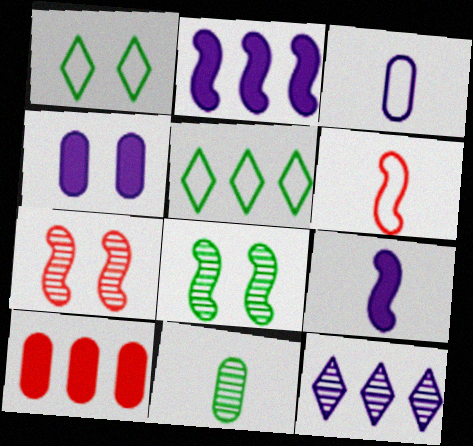[[1, 4, 7], 
[2, 6, 8], 
[7, 11, 12]]